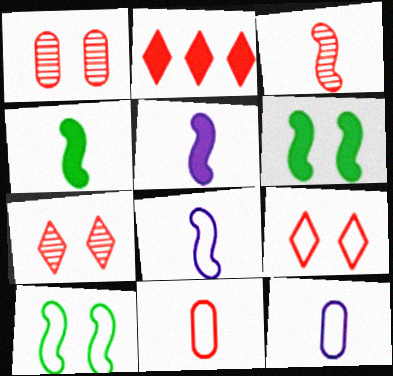[[3, 4, 8]]